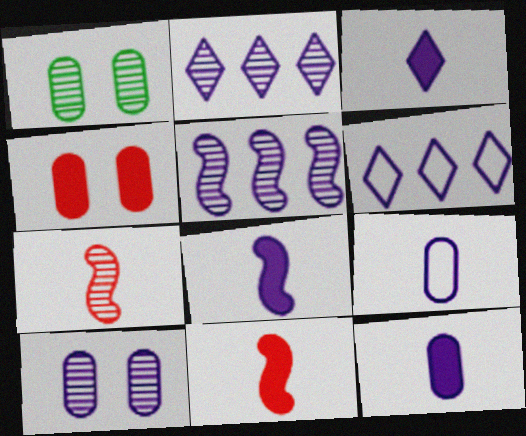[[1, 2, 7], 
[1, 6, 11], 
[3, 8, 12], 
[6, 8, 10]]